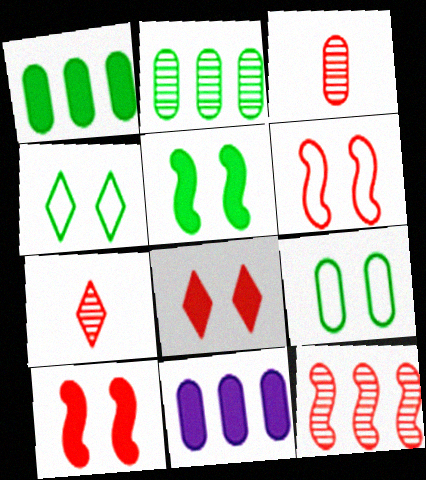[[3, 9, 11]]